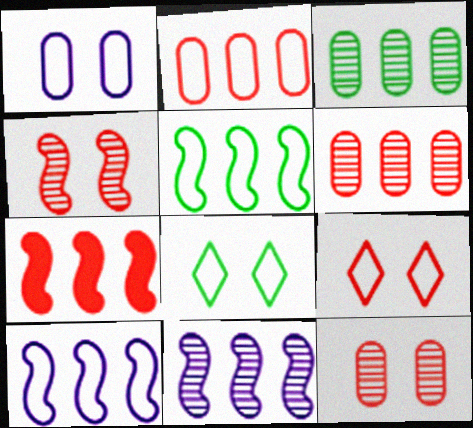[[5, 7, 11]]